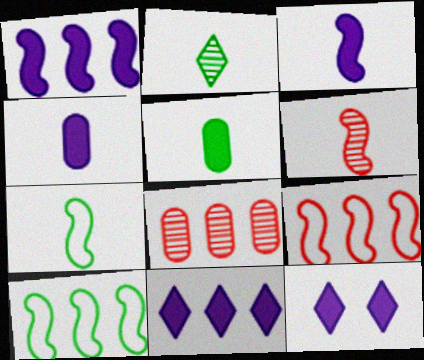[[1, 4, 12], 
[2, 5, 7], 
[3, 6, 7], 
[7, 8, 12], 
[8, 10, 11]]